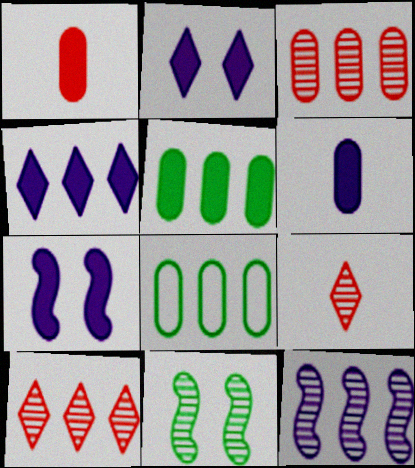[[4, 6, 7], 
[7, 8, 9]]